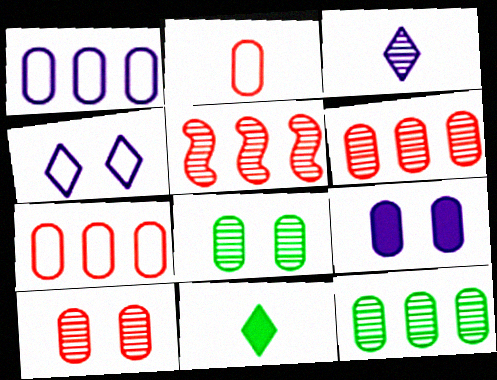[[2, 9, 12], 
[3, 5, 8]]